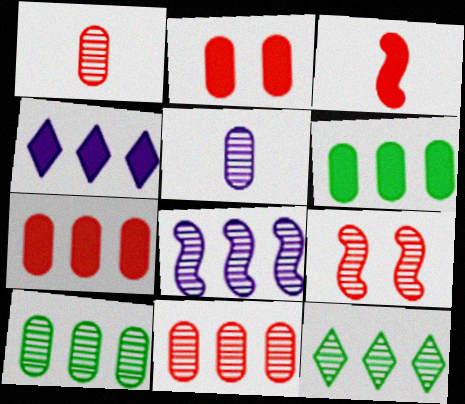[[5, 9, 12], 
[8, 11, 12]]